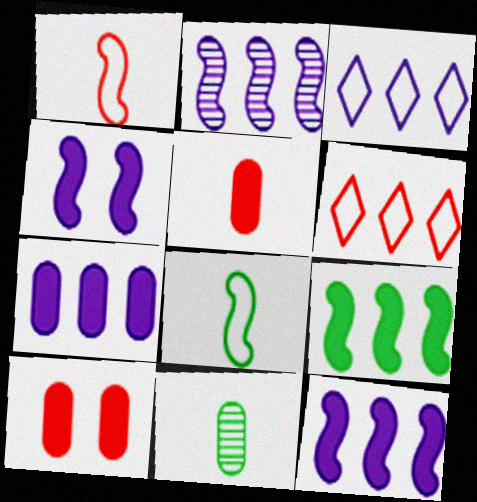[[2, 3, 7], 
[4, 6, 11]]